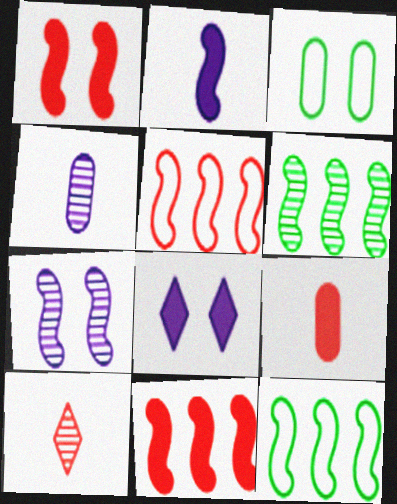[]